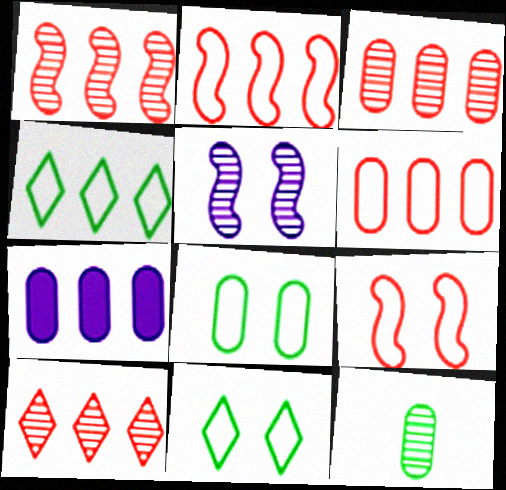[[1, 3, 10], 
[1, 4, 7], 
[5, 10, 12]]